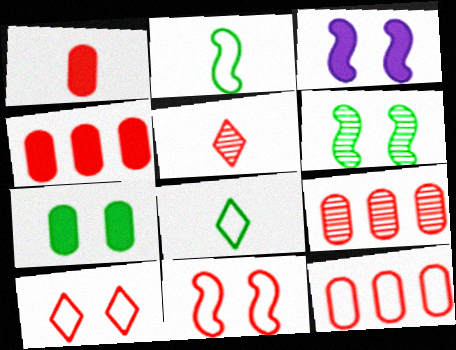[[3, 6, 11], 
[3, 8, 9], 
[4, 5, 11], 
[4, 9, 12]]